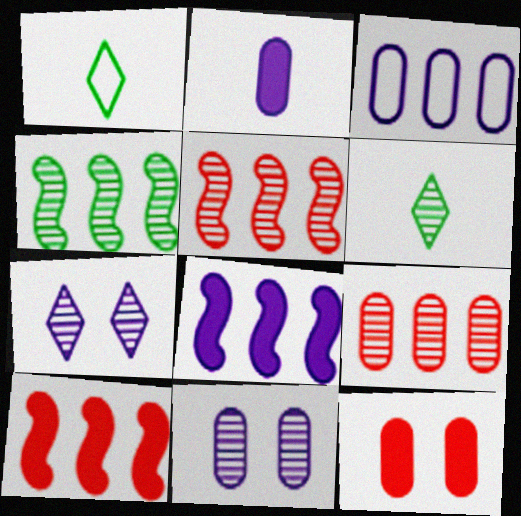[[1, 10, 11], 
[2, 3, 11], 
[5, 6, 11]]